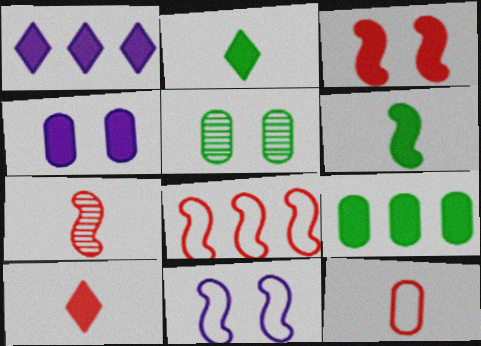[[3, 7, 8], 
[7, 10, 12]]